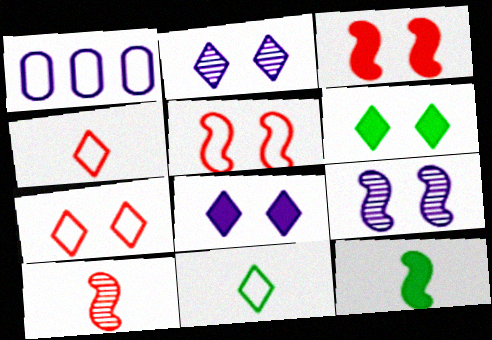[[1, 5, 11], 
[1, 6, 10], 
[2, 6, 7]]